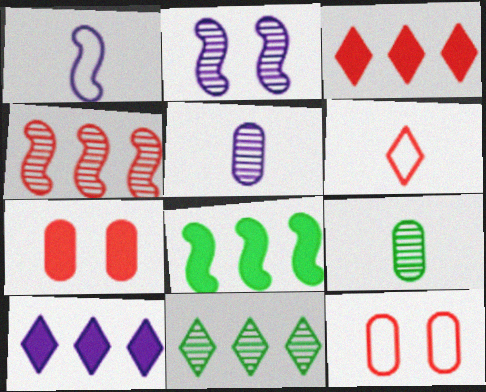[[1, 7, 11], 
[4, 6, 7]]